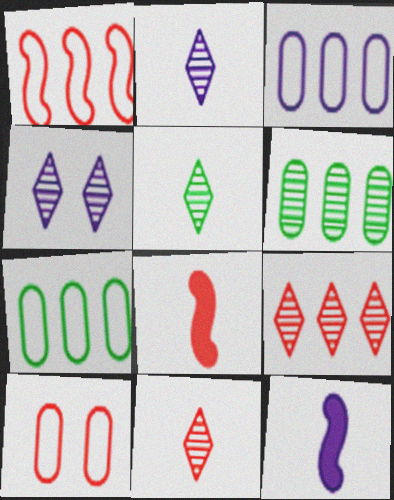[[2, 5, 11], 
[3, 4, 12], 
[4, 5, 9], 
[4, 7, 8], 
[8, 9, 10]]